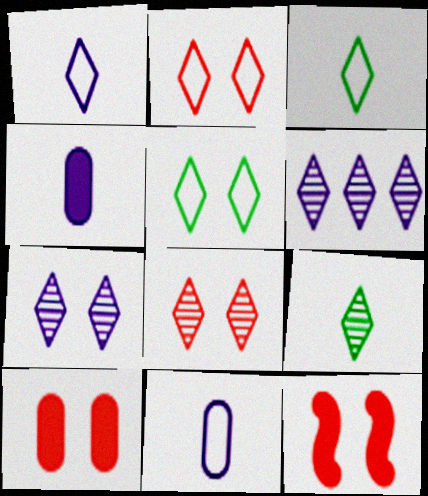[[6, 8, 9]]